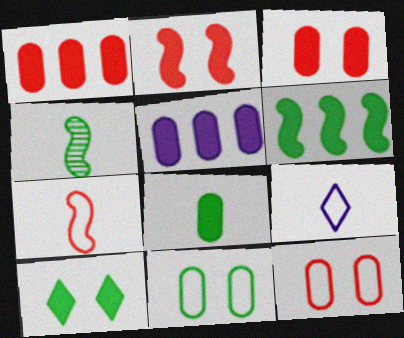[[3, 5, 8], 
[6, 8, 10]]